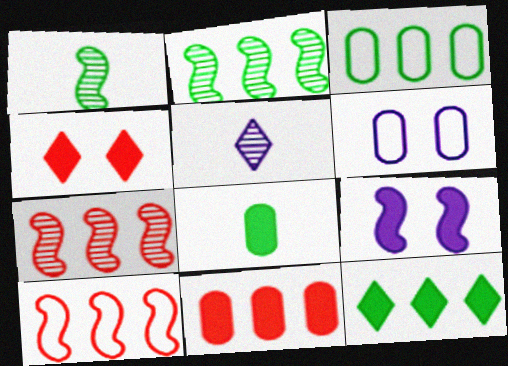[[1, 9, 10], 
[2, 3, 12]]